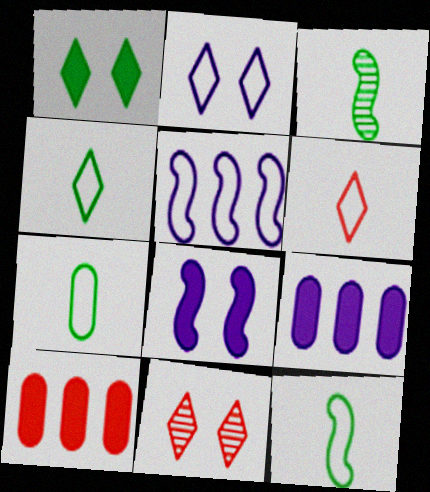[[1, 2, 11], 
[2, 3, 10], 
[4, 7, 12], 
[9, 11, 12]]